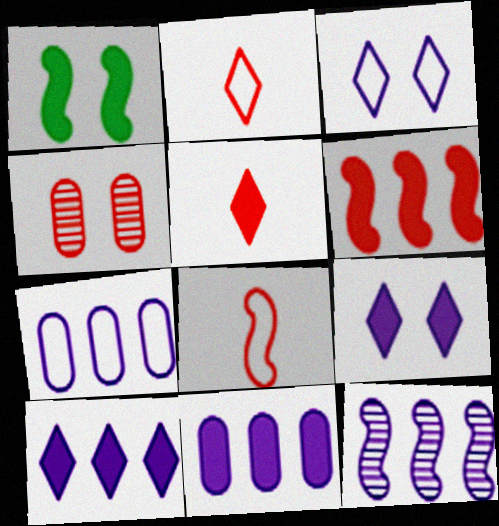[[1, 3, 4], 
[1, 5, 11], 
[1, 8, 12], 
[2, 4, 6], 
[7, 10, 12]]